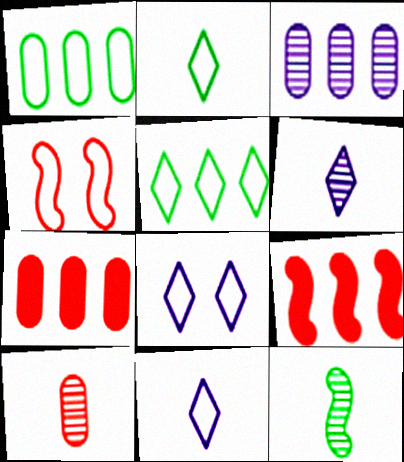[[1, 3, 7], 
[1, 4, 11], 
[3, 5, 9], 
[6, 10, 12], 
[7, 8, 12]]